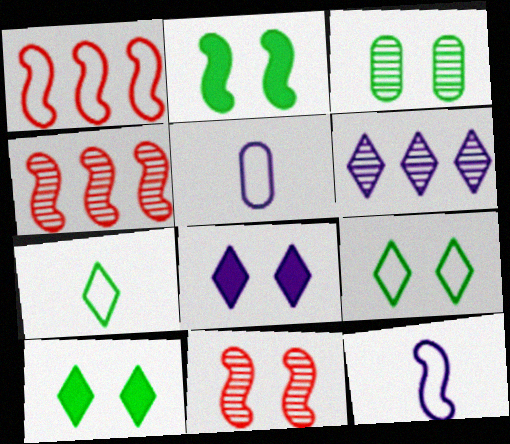[[1, 5, 9], 
[2, 3, 9], 
[2, 4, 12], 
[4, 5, 10]]